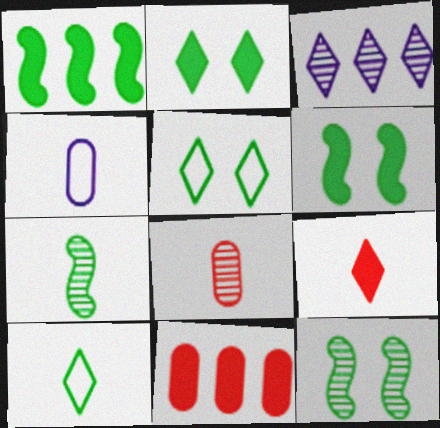[[3, 5, 9], 
[3, 8, 12], 
[4, 7, 9]]